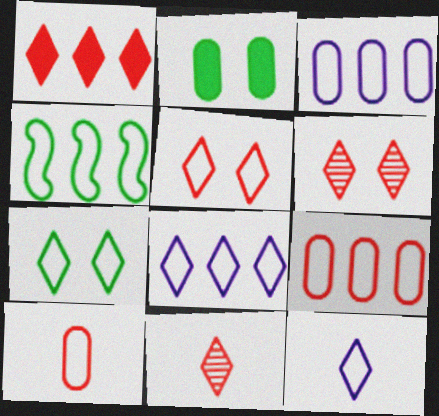[[1, 5, 11], 
[4, 8, 9]]